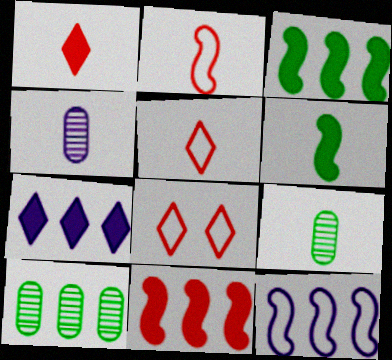[[3, 4, 8], 
[4, 5, 6]]